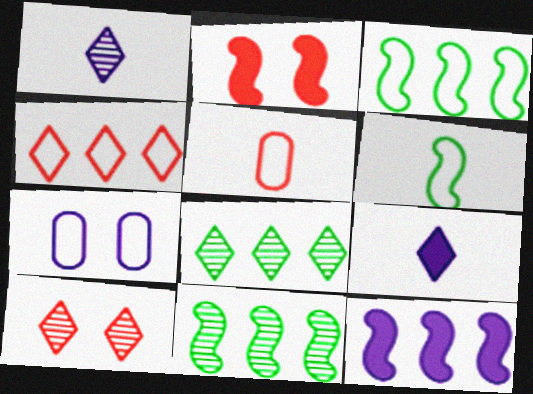[[1, 7, 12], 
[1, 8, 10], 
[4, 6, 7]]